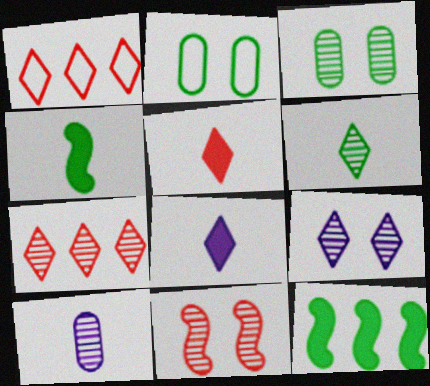[[2, 6, 12], 
[3, 9, 11], 
[6, 7, 9]]